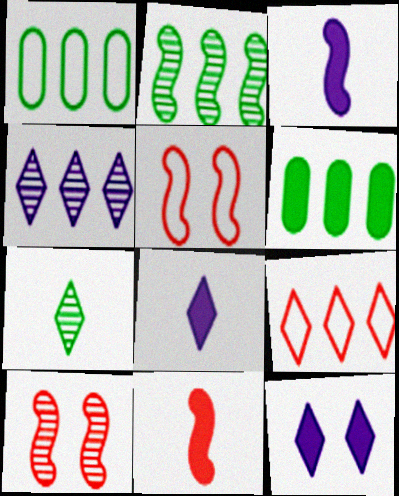[[1, 8, 10], 
[2, 3, 5], 
[6, 11, 12], 
[7, 9, 12]]